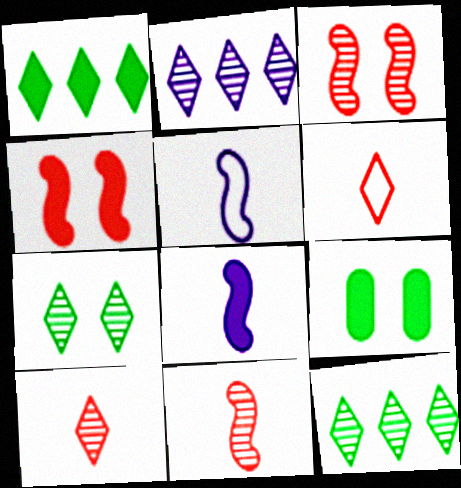[[2, 7, 10]]